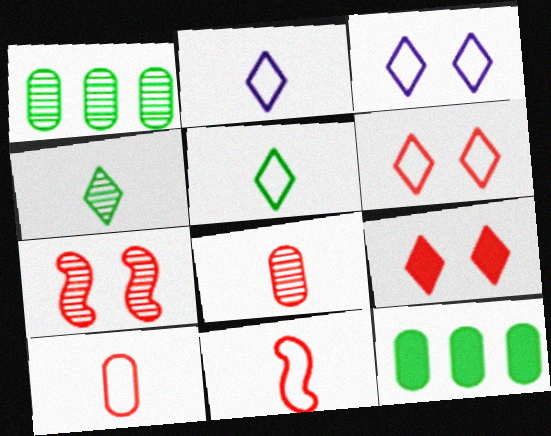[[2, 7, 12]]